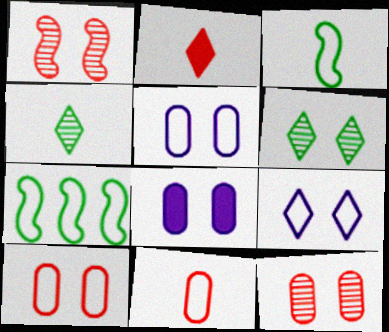[[7, 9, 11]]